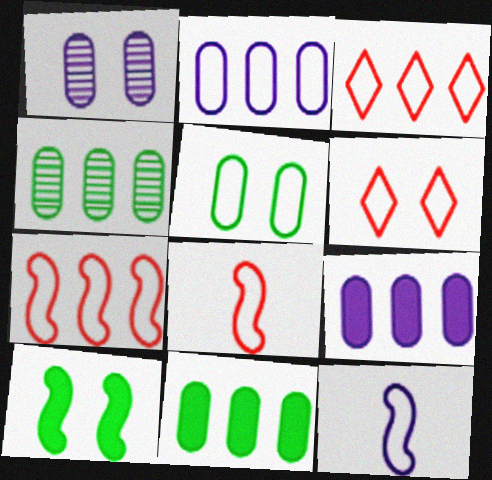[[1, 6, 10], 
[3, 5, 12]]